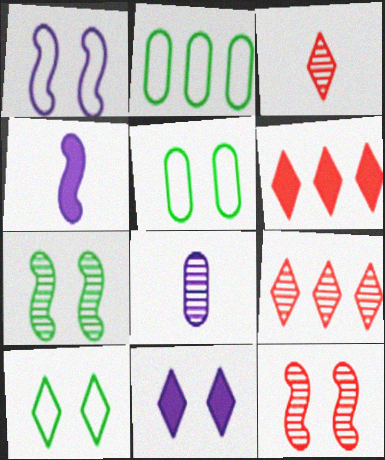[[4, 5, 9], 
[5, 11, 12], 
[7, 8, 9]]